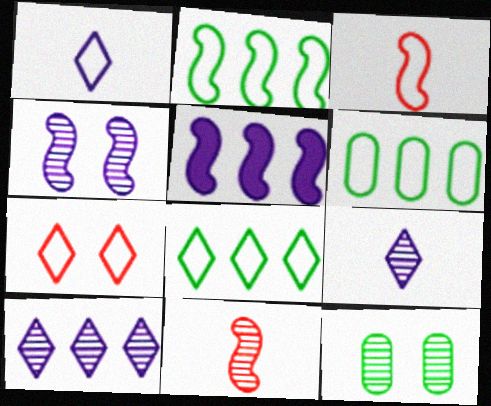[[1, 7, 8], 
[2, 6, 8], 
[10, 11, 12]]